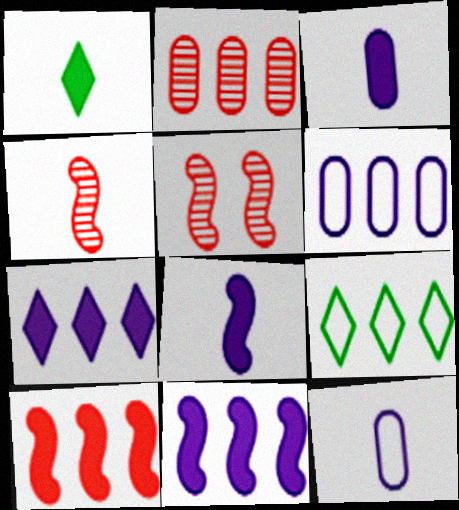[[1, 4, 12], 
[1, 5, 6], 
[2, 9, 11], 
[3, 5, 9]]